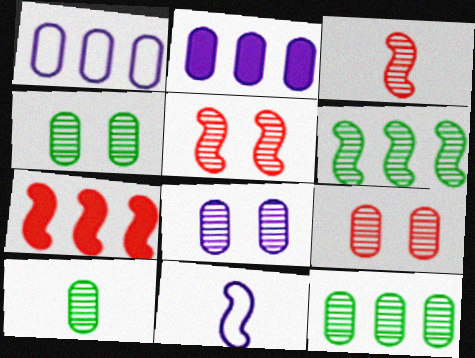[[4, 8, 9], 
[4, 10, 12]]